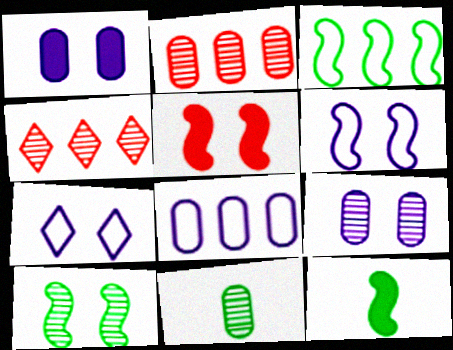[[2, 7, 12], 
[2, 9, 11], 
[3, 10, 12], 
[5, 6, 10]]